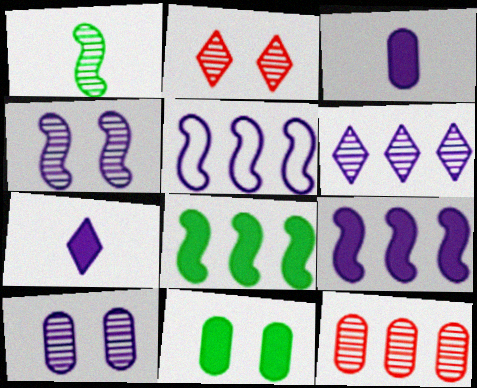[[5, 7, 10]]